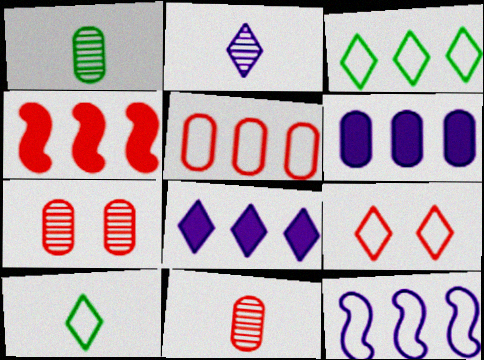[[3, 5, 12], 
[4, 9, 11]]